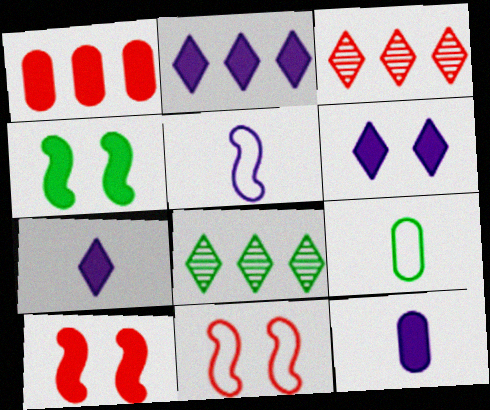[[1, 4, 7], 
[2, 6, 7], 
[4, 8, 9], 
[8, 11, 12]]